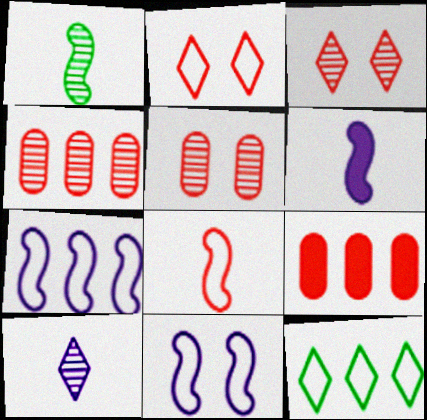[[1, 6, 8], 
[3, 8, 9], 
[5, 6, 12]]